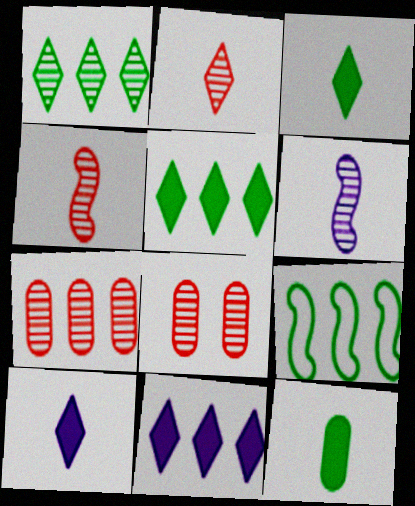[[1, 6, 8], 
[7, 9, 11], 
[8, 9, 10]]